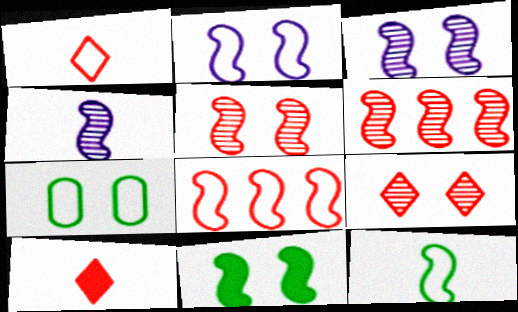[[2, 5, 11], 
[2, 8, 12], 
[4, 8, 11]]